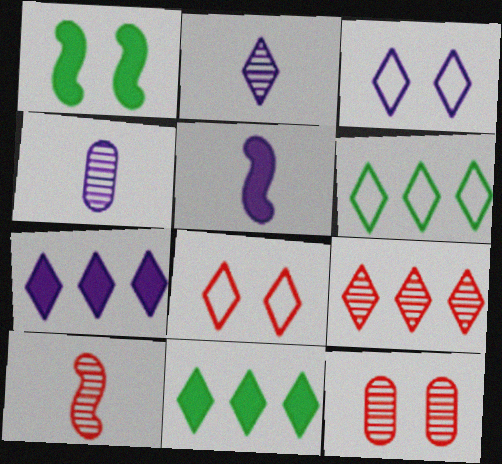[[1, 3, 12], 
[2, 3, 7], 
[2, 8, 11], 
[5, 6, 12], 
[6, 7, 9], 
[9, 10, 12]]